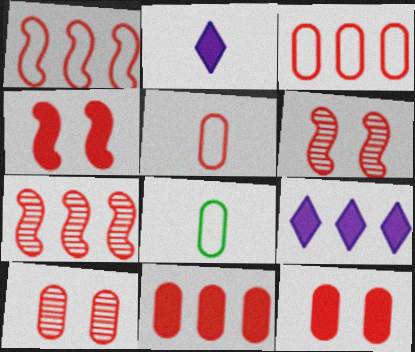[[5, 10, 11], 
[6, 8, 9]]